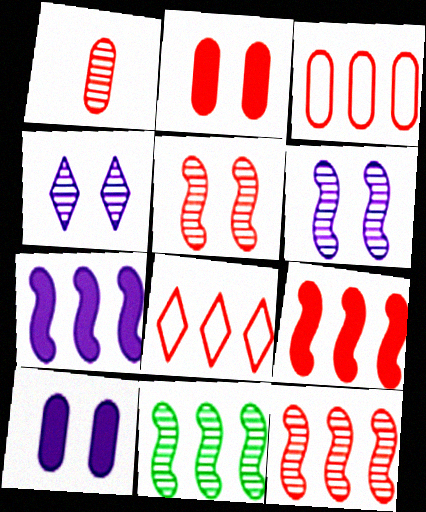[[1, 2, 3], 
[1, 4, 11]]